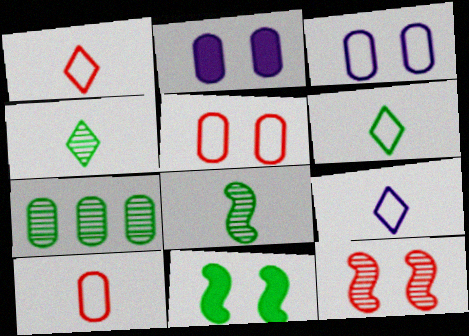[[1, 6, 9], 
[2, 7, 10], 
[6, 7, 11]]